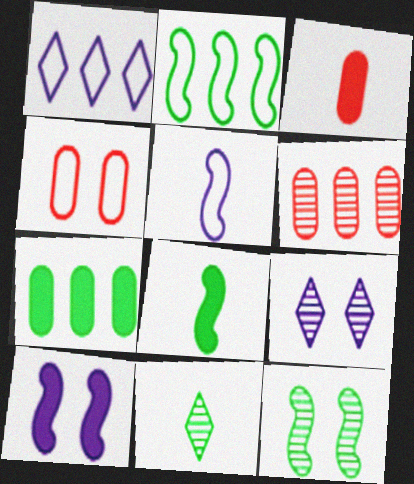[[1, 3, 12], 
[2, 3, 9], 
[2, 8, 12], 
[3, 4, 6], 
[3, 5, 11]]